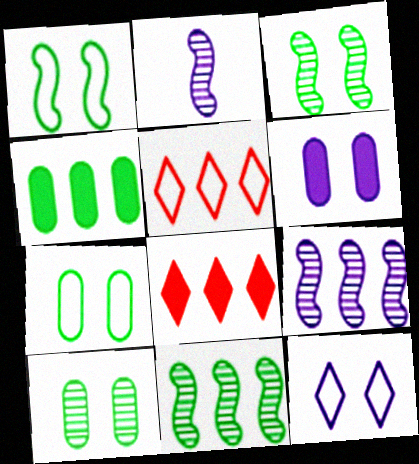[[2, 7, 8], 
[4, 5, 9]]